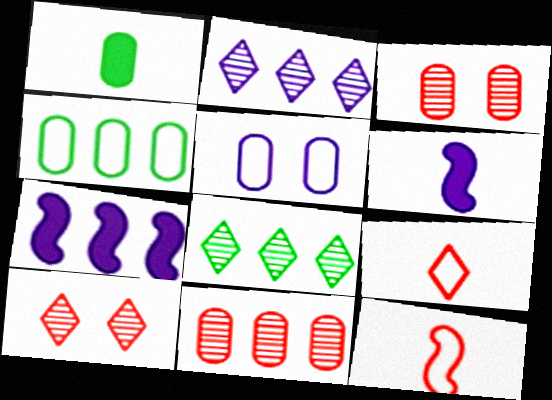[[1, 5, 11], 
[2, 5, 6], 
[4, 6, 10]]